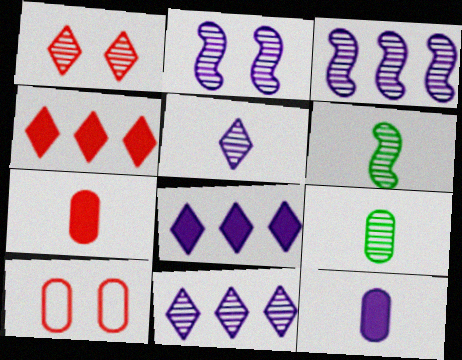[[1, 3, 9], 
[6, 8, 10]]